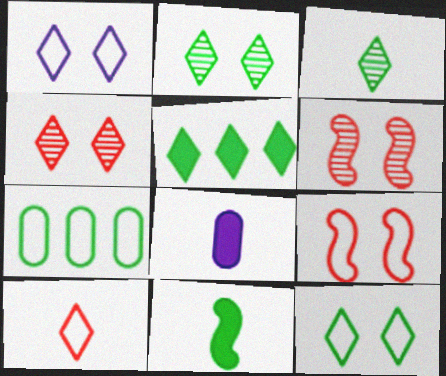[[2, 7, 11], 
[3, 5, 12]]